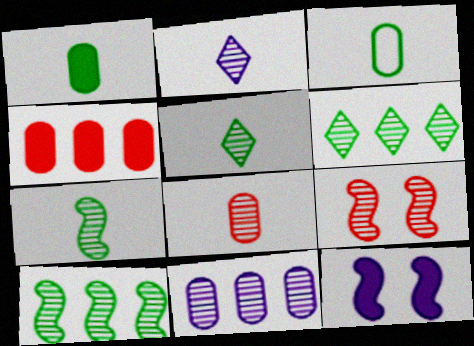[[2, 7, 8], 
[5, 9, 11]]